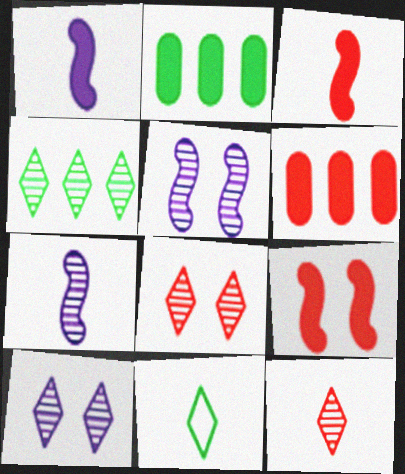[[4, 10, 12], 
[5, 6, 11]]